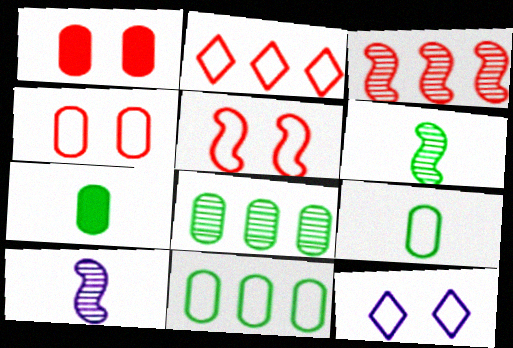[[3, 7, 12]]